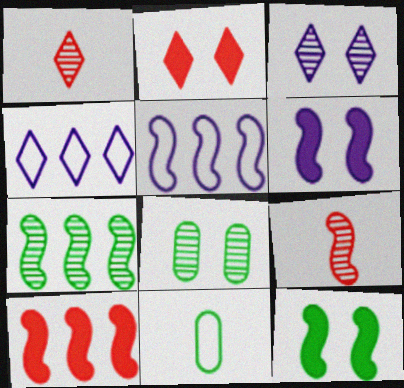[[3, 10, 11], 
[5, 7, 10], 
[5, 9, 12]]